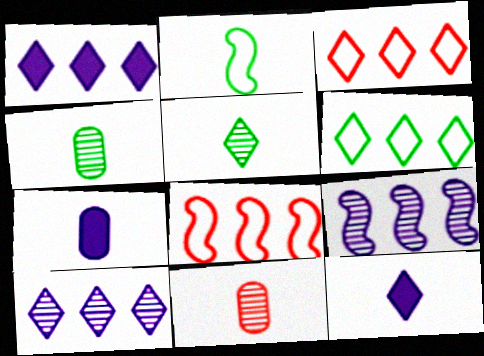[[2, 11, 12]]